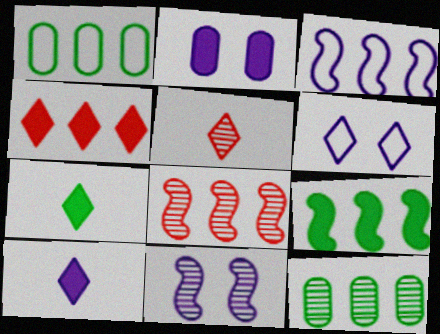[[2, 6, 11], 
[3, 4, 12], 
[3, 8, 9], 
[5, 11, 12]]